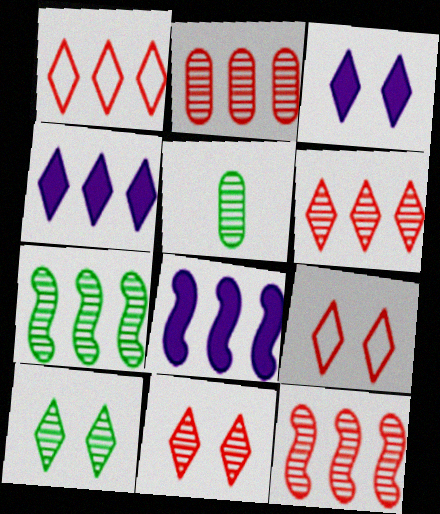[[2, 6, 12], 
[3, 9, 10], 
[5, 7, 10], 
[5, 8, 9]]